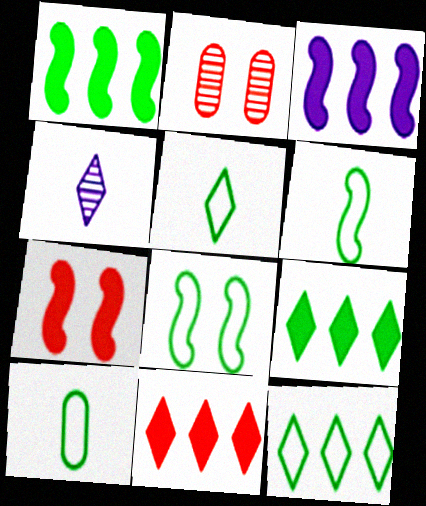[[2, 3, 5], 
[5, 6, 10], 
[8, 10, 12]]